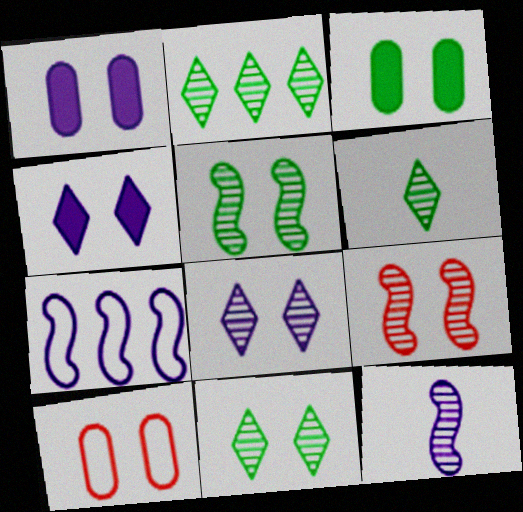[[2, 6, 11], 
[4, 5, 10]]